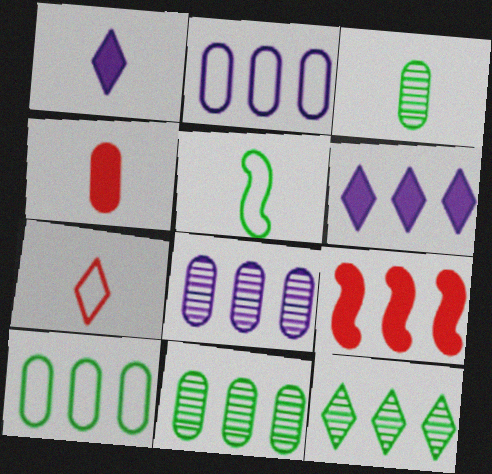[[2, 9, 12]]